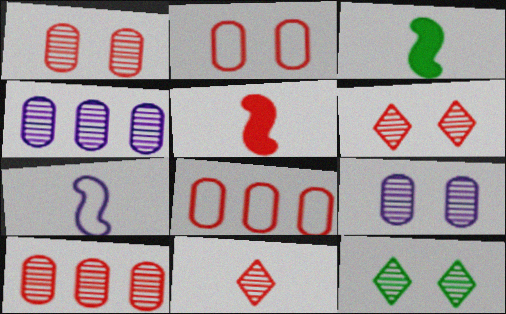[[5, 6, 8]]